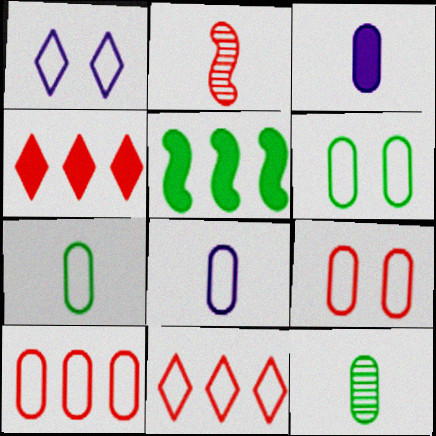[[2, 4, 9], 
[6, 8, 10]]